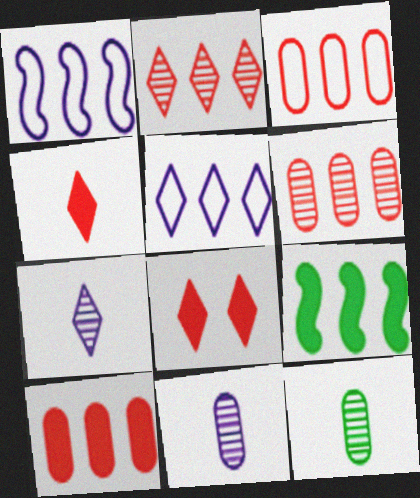[[1, 8, 12], 
[3, 6, 10], 
[5, 6, 9]]